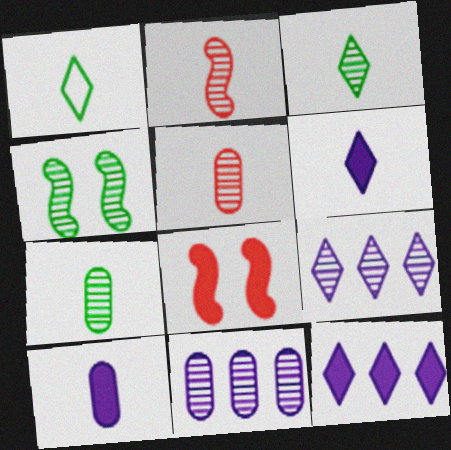[[1, 2, 10], 
[1, 8, 11], 
[4, 5, 9]]